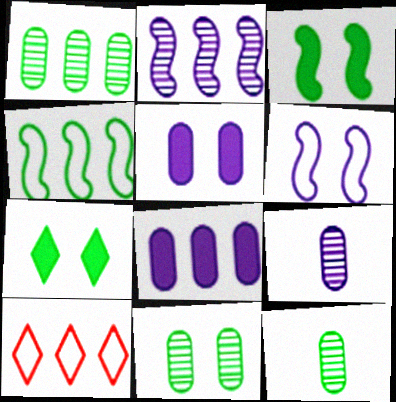[[1, 11, 12], 
[3, 9, 10], 
[4, 7, 12]]